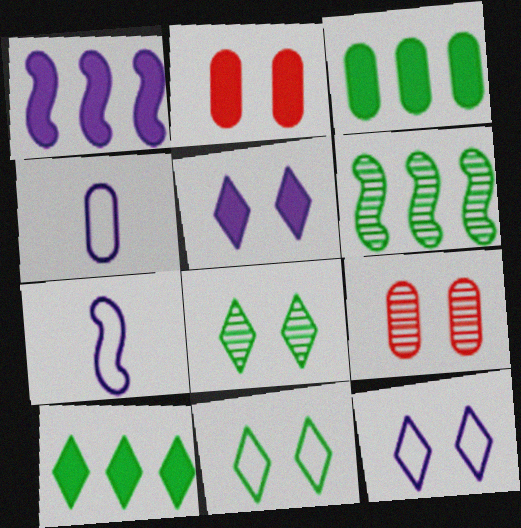[[3, 4, 9], 
[7, 9, 10]]